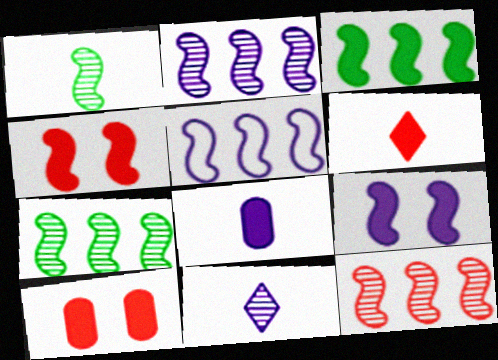[[1, 4, 5], 
[2, 7, 12], 
[3, 5, 12]]